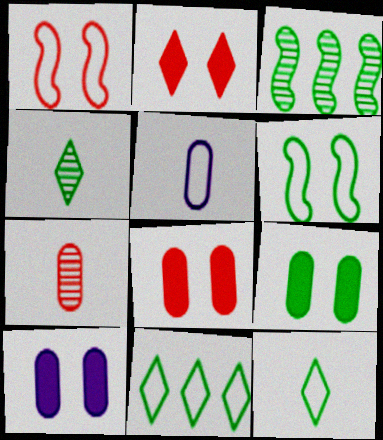[[1, 5, 11], 
[2, 3, 5], 
[3, 9, 12], 
[8, 9, 10]]